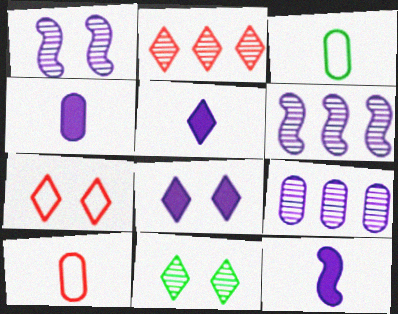[[4, 5, 12], 
[7, 8, 11]]